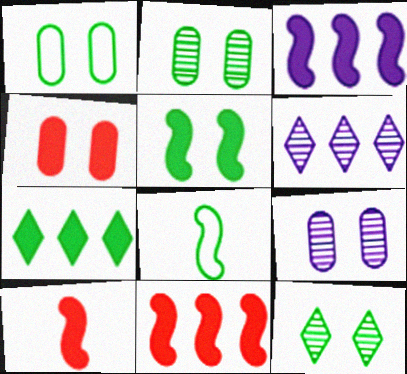[[1, 4, 9], 
[1, 5, 12], 
[1, 6, 10], 
[2, 7, 8], 
[3, 5, 10], 
[4, 6, 8]]